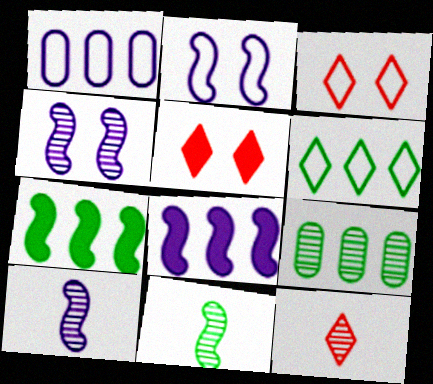[[1, 5, 11], 
[2, 8, 10], 
[4, 9, 12], 
[6, 7, 9]]